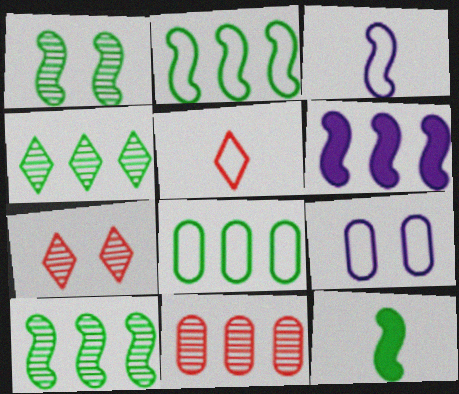[[1, 2, 12], 
[2, 5, 9]]